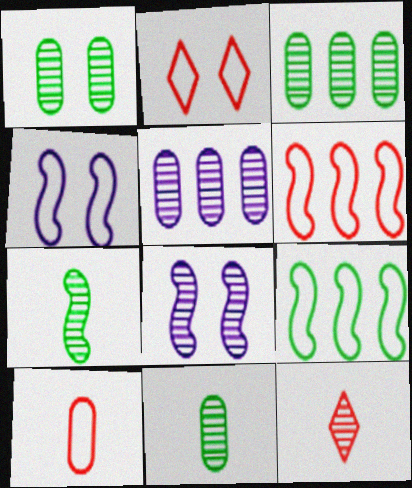[[1, 3, 11], 
[2, 6, 10], 
[3, 8, 12]]